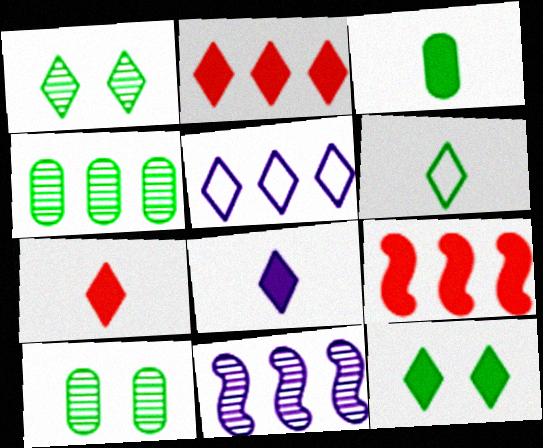[[1, 5, 7], 
[2, 8, 12], 
[4, 5, 9]]